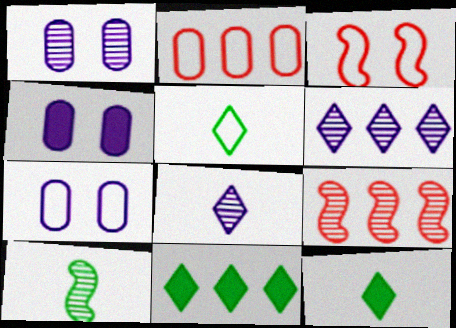[[1, 4, 7], 
[4, 5, 9], 
[7, 9, 12]]